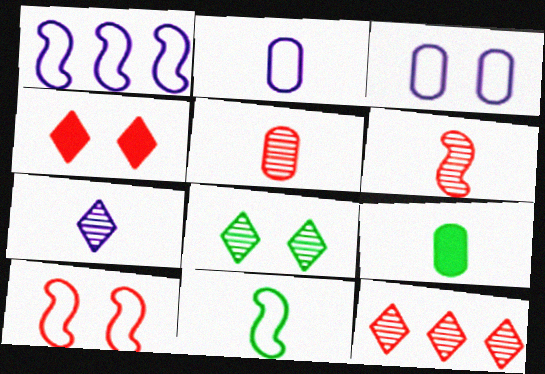[[1, 10, 11], 
[2, 5, 9], 
[7, 8, 12]]